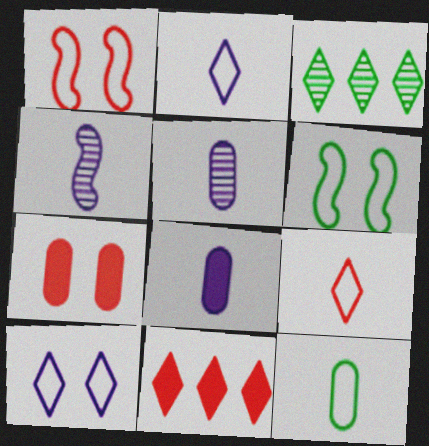[[1, 3, 8], 
[2, 4, 8], 
[5, 6, 11]]